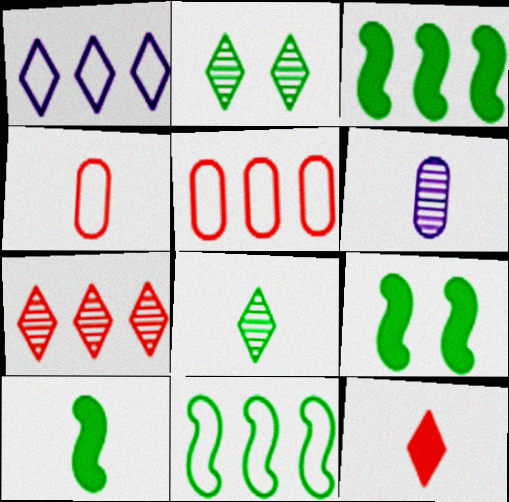[[1, 2, 12], 
[1, 5, 11], 
[3, 9, 10]]